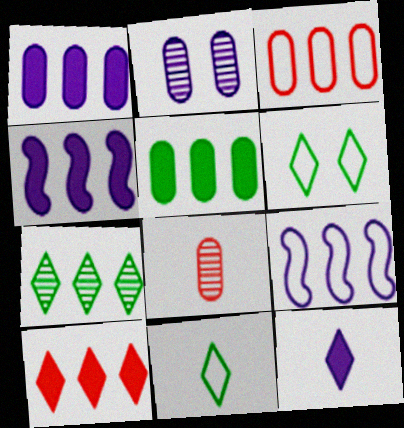[[2, 9, 12], 
[3, 4, 7], 
[4, 5, 10], 
[4, 6, 8]]